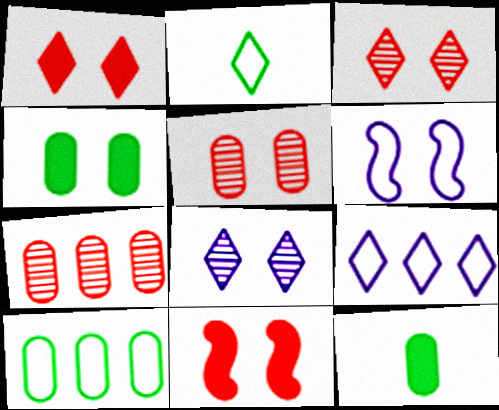[[3, 4, 6]]